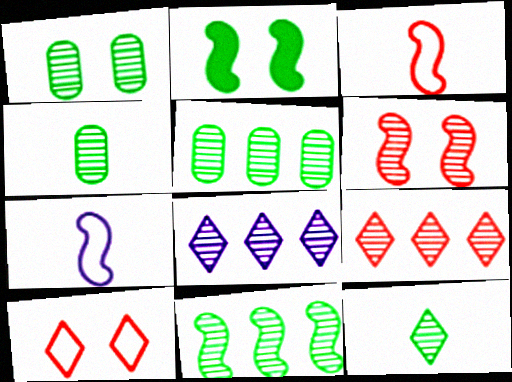[[1, 4, 5], 
[1, 11, 12], 
[4, 6, 8]]